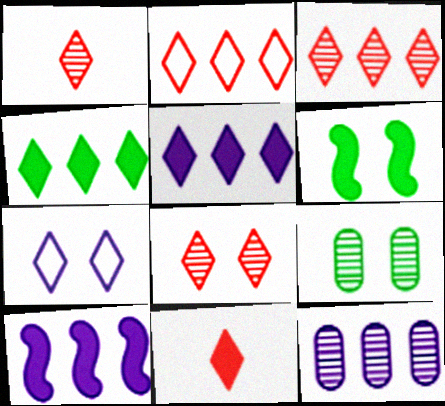[[1, 3, 8], 
[1, 4, 7], 
[2, 8, 11]]